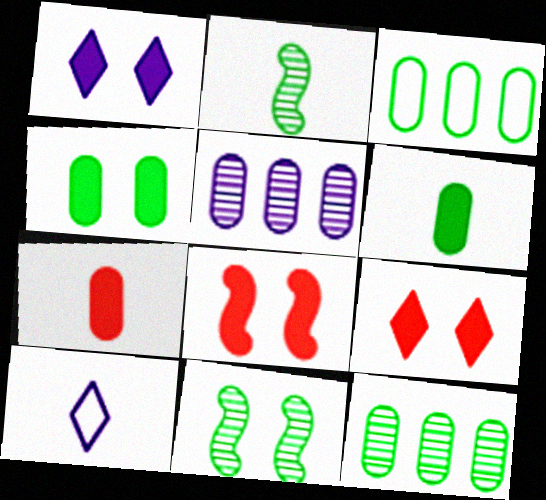[[1, 4, 8], 
[2, 7, 10], 
[8, 10, 12]]